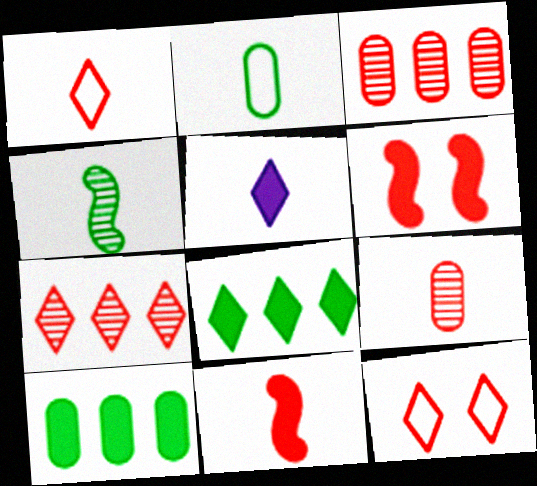[[1, 3, 6], 
[1, 9, 11], 
[3, 11, 12], 
[5, 6, 10]]